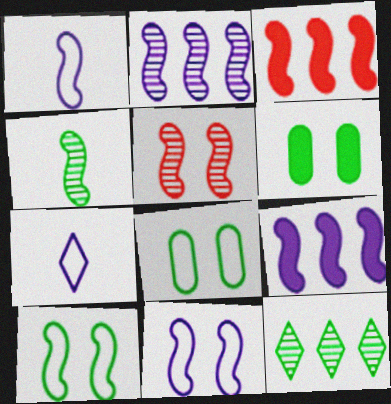[[2, 4, 5], 
[3, 4, 11]]